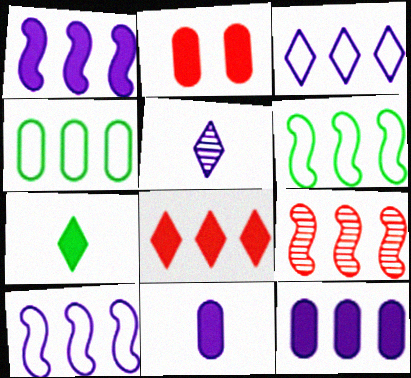[[1, 2, 7], 
[1, 6, 9], 
[2, 5, 6]]